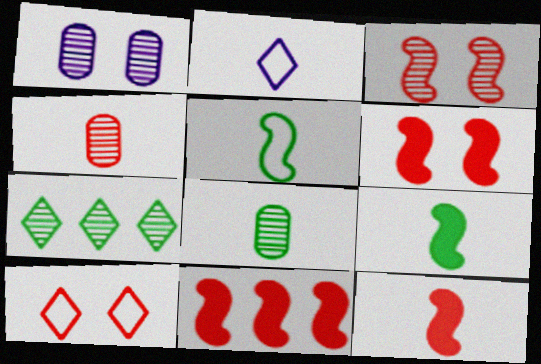[[2, 4, 9], 
[2, 8, 12], 
[4, 10, 11], 
[6, 11, 12]]